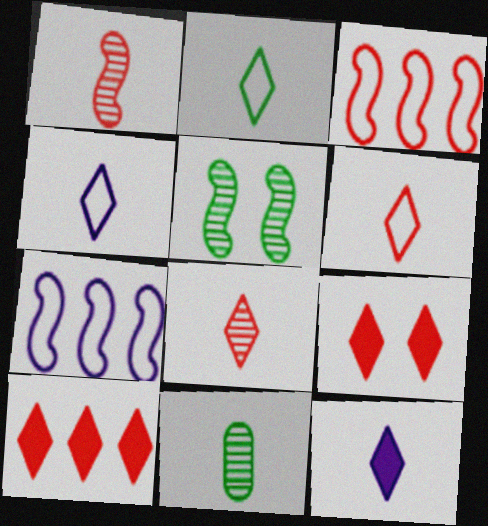[[2, 4, 6], 
[2, 8, 12], 
[7, 9, 11]]